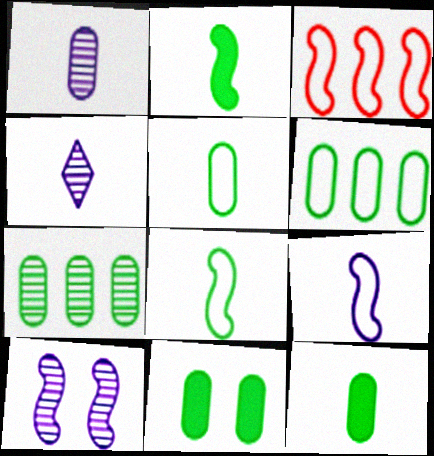[[2, 3, 10], 
[3, 4, 11], 
[5, 7, 11]]